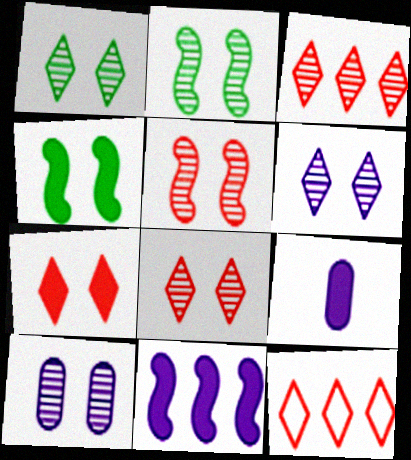[[1, 5, 10], 
[1, 6, 8], 
[2, 8, 10], 
[2, 9, 12]]